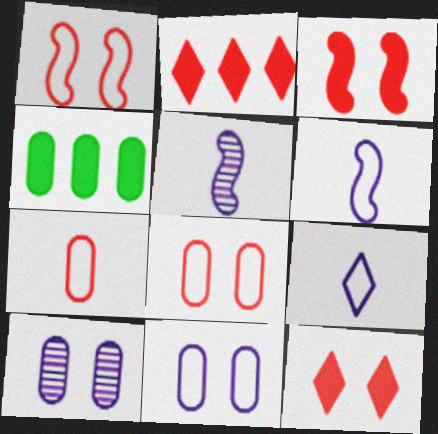[[4, 7, 10]]